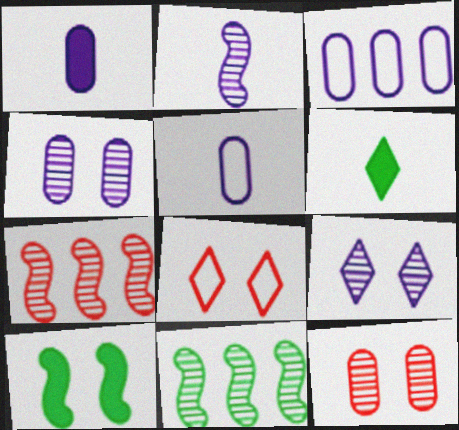[[1, 3, 4], 
[1, 8, 11], 
[4, 8, 10]]